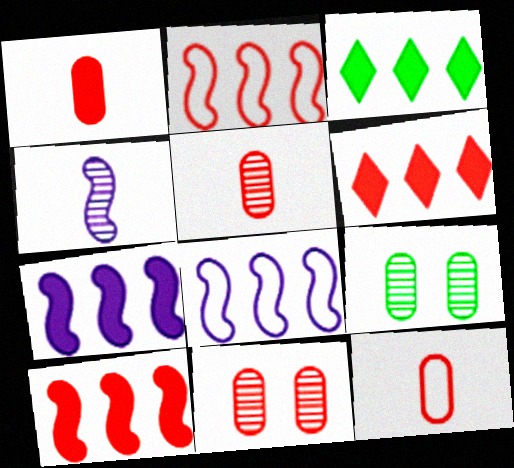[[1, 5, 12]]